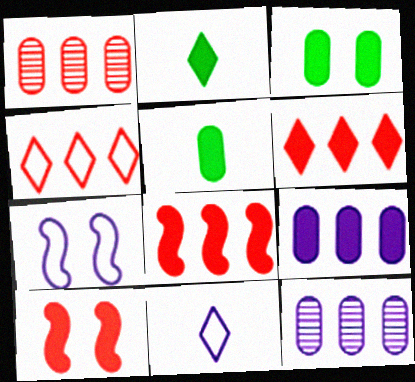[[1, 2, 7], 
[1, 4, 8], 
[2, 9, 10]]